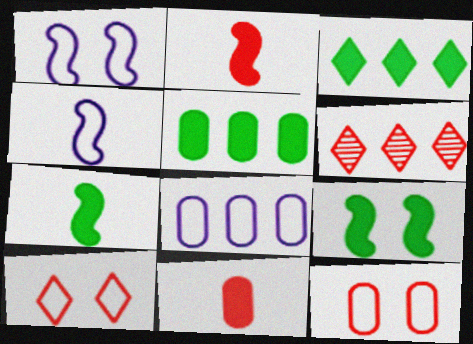[[2, 6, 12]]